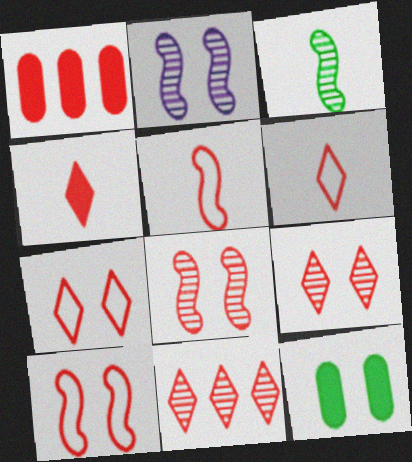[[1, 5, 9], 
[1, 6, 8], 
[2, 7, 12], 
[4, 7, 11]]